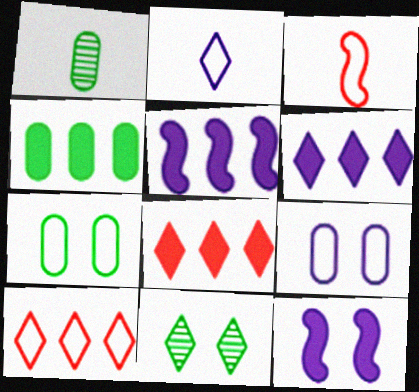[[1, 4, 7], 
[1, 10, 12], 
[2, 8, 11], 
[4, 5, 8]]